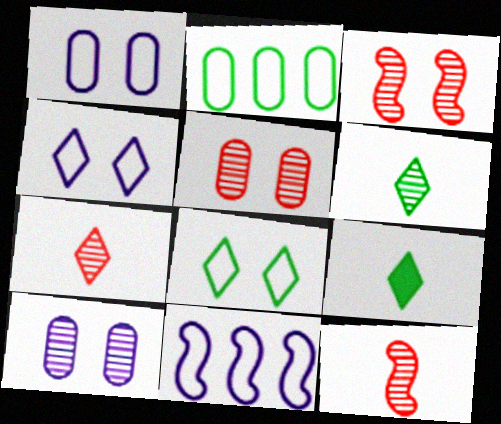[[5, 9, 11]]